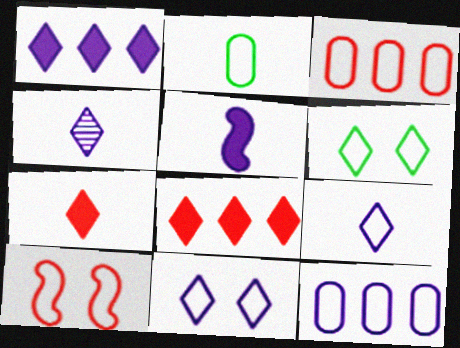[[1, 4, 11], 
[4, 6, 8]]